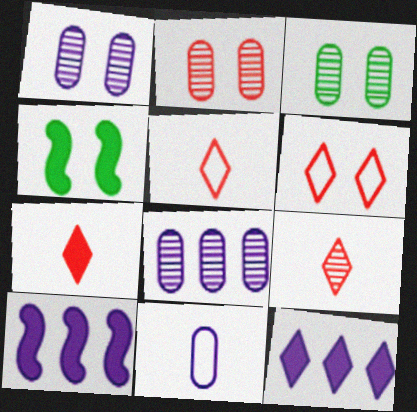[[1, 2, 3], 
[1, 4, 6], 
[3, 5, 10], 
[4, 5, 8], 
[5, 7, 9]]